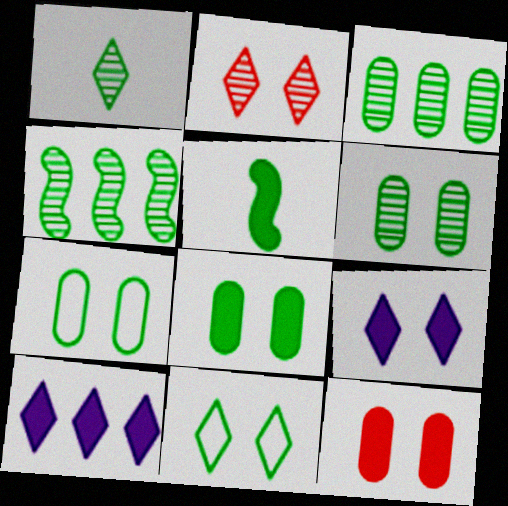[[1, 4, 6], 
[2, 9, 11], 
[3, 5, 11], 
[5, 10, 12], 
[6, 7, 8]]